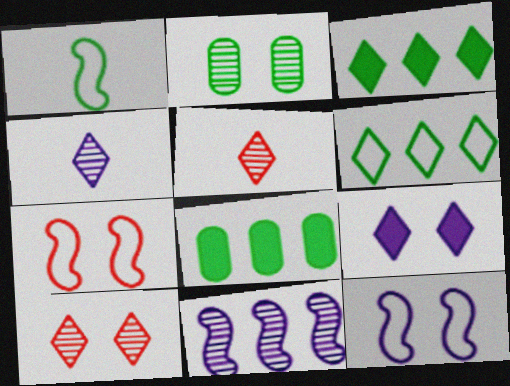[[1, 2, 3], 
[2, 5, 11], 
[2, 7, 9], 
[4, 7, 8], 
[5, 6, 9], 
[5, 8, 12]]